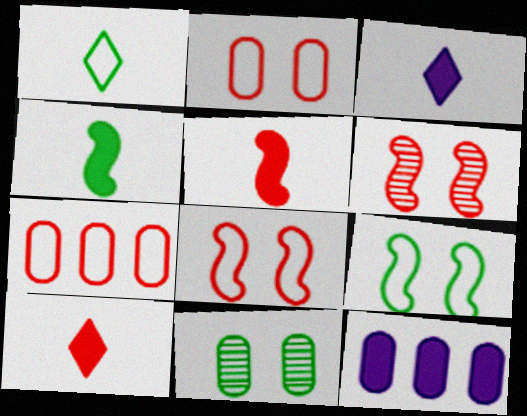[[1, 6, 12], 
[6, 7, 10]]